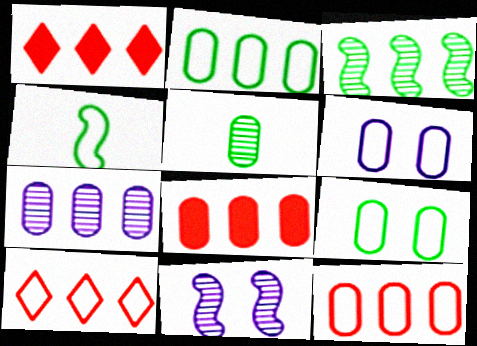[[2, 7, 8], 
[4, 6, 10], 
[5, 6, 8]]